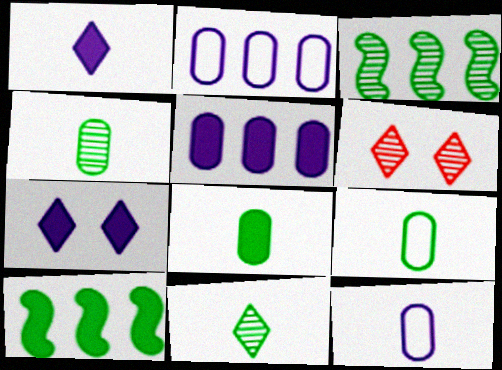[[4, 8, 9], 
[6, 10, 12]]